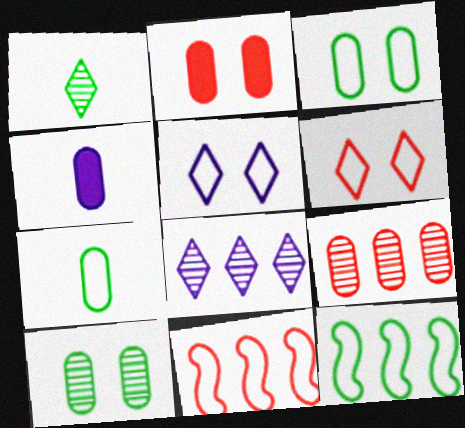[[3, 4, 9], 
[5, 7, 11]]